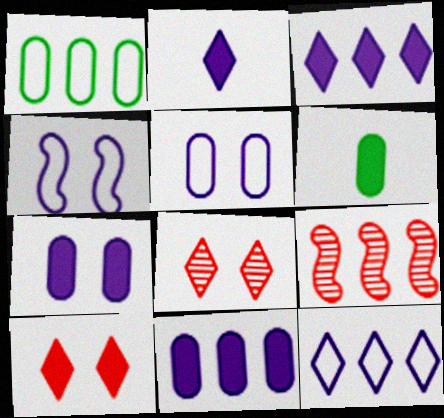[[1, 3, 9]]